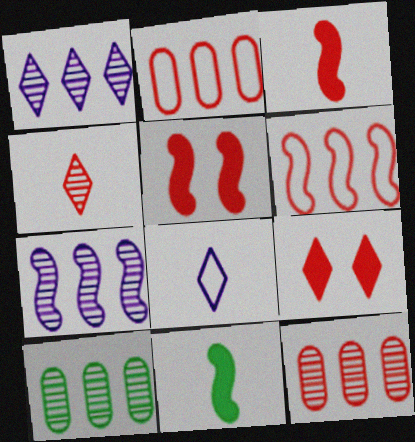[[2, 4, 5], 
[5, 8, 10]]